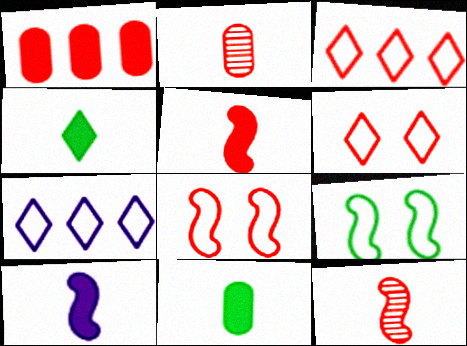[[1, 6, 12]]